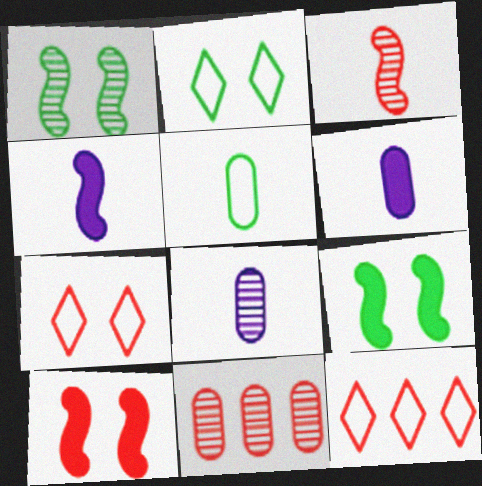[[1, 6, 12], 
[2, 4, 11], 
[8, 9, 12]]